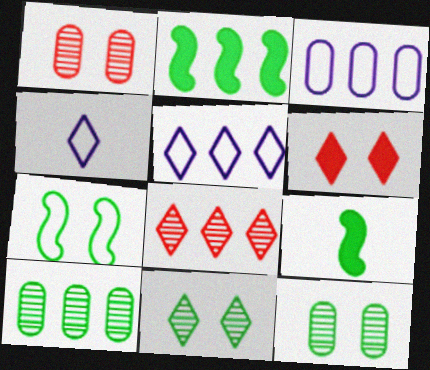[[1, 2, 4], 
[1, 5, 9], 
[2, 3, 8]]